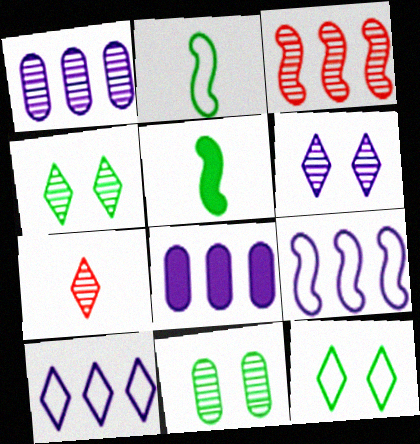[]